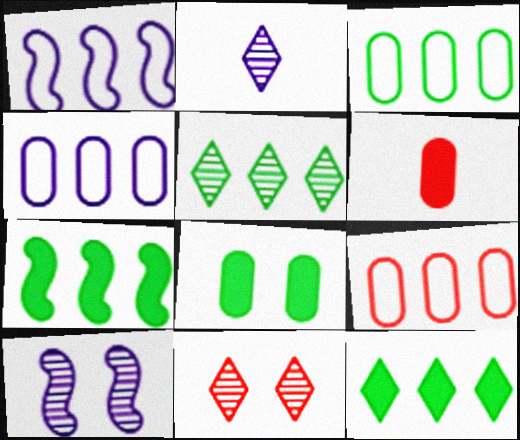[[2, 5, 11], 
[3, 4, 9], 
[3, 5, 7]]